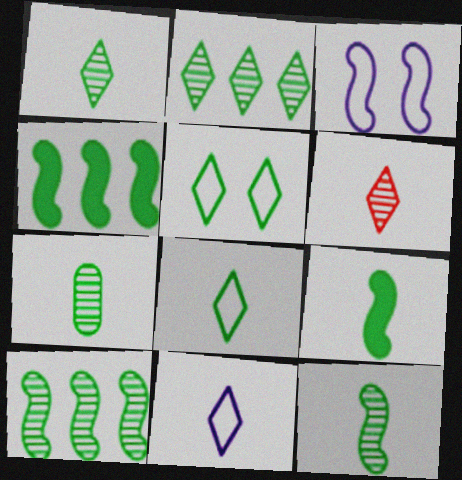[[1, 7, 12], 
[4, 5, 7], 
[7, 8, 9]]